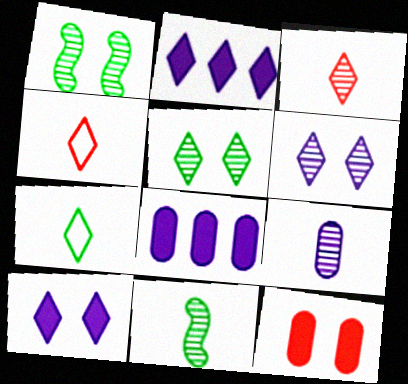[[1, 4, 8], 
[2, 4, 5], 
[3, 9, 11]]